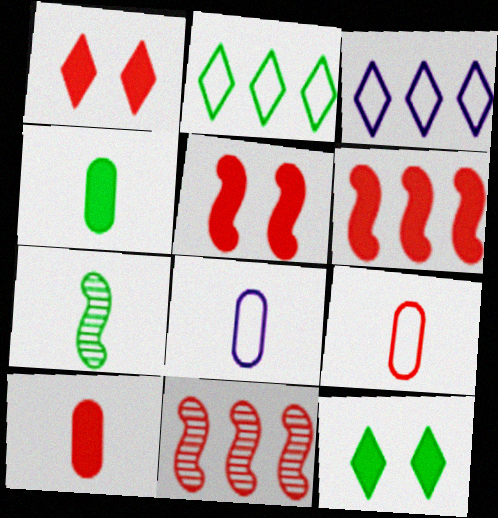[[1, 6, 10], 
[1, 9, 11], 
[8, 11, 12]]